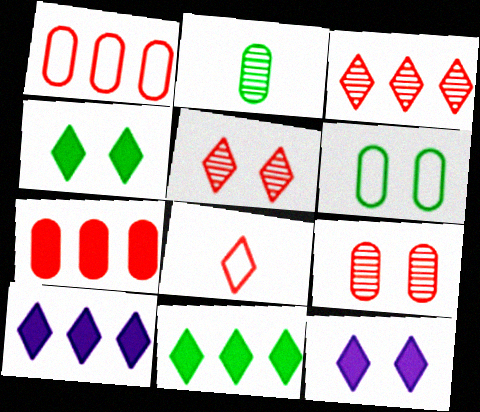[]